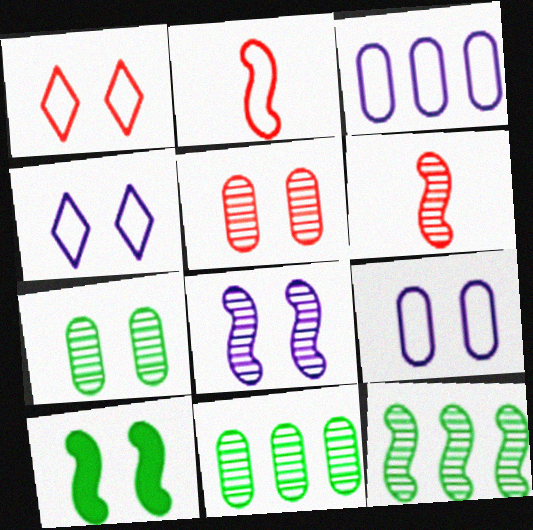[[4, 5, 10], 
[6, 8, 12]]